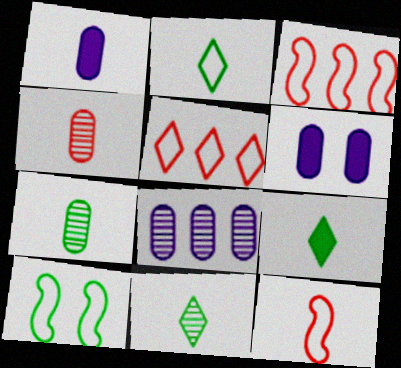[[1, 11, 12], 
[2, 9, 11], 
[3, 6, 11]]